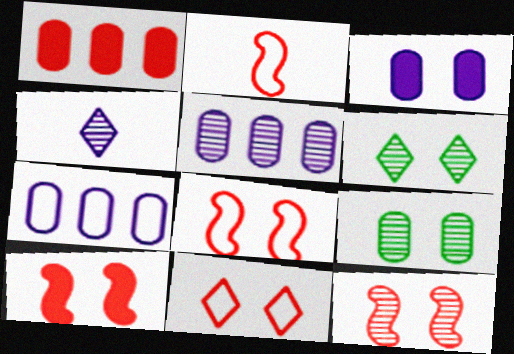[[3, 6, 8], 
[8, 10, 12]]